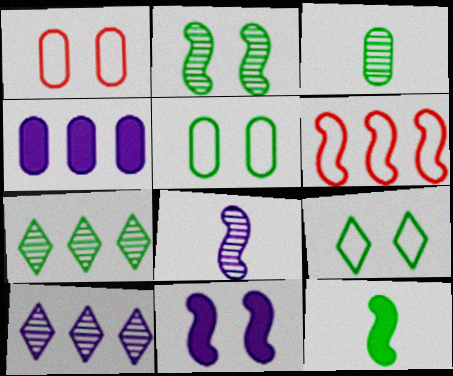[[1, 3, 4], 
[1, 10, 12], 
[2, 3, 7], 
[4, 6, 7], 
[5, 7, 12]]